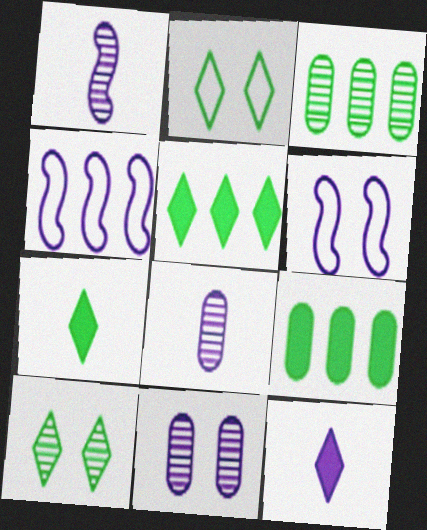[[4, 11, 12]]